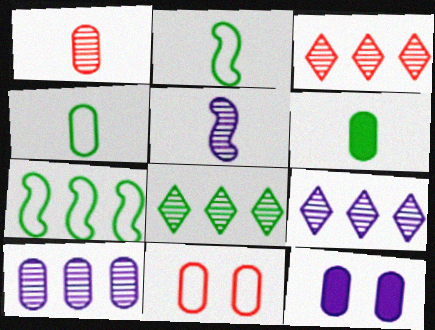[[2, 3, 12], 
[3, 8, 9], 
[6, 10, 11]]